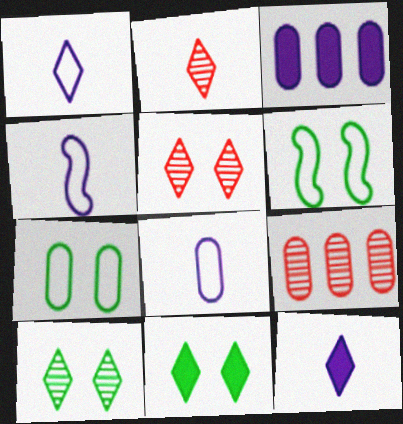[[1, 4, 8], 
[2, 3, 6], 
[4, 9, 11], 
[6, 9, 12]]